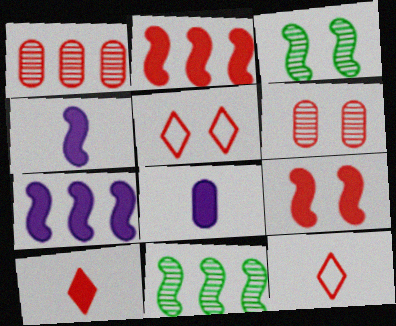[[1, 9, 12], 
[2, 6, 12], 
[5, 6, 9], 
[5, 8, 11]]